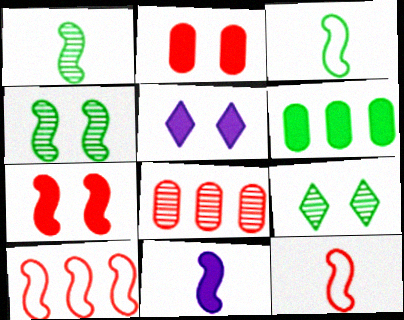[[1, 11, 12], 
[3, 5, 8], 
[3, 6, 9], 
[4, 10, 11]]